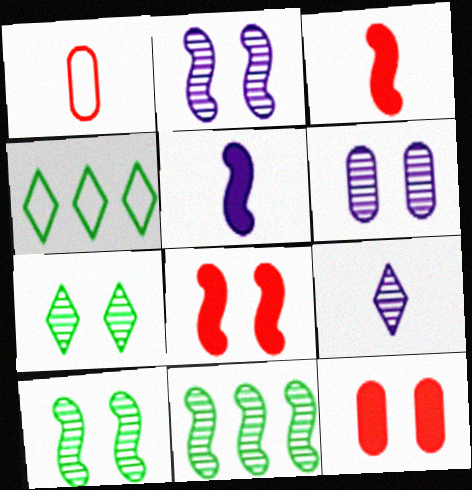[[3, 4, 6]]